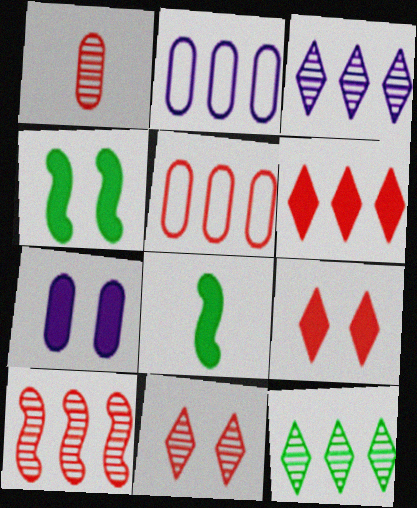[[1, 10, 11], 
[2, 8, 11], 
[4, 7, 9], 
[5, 6, 10], 
[6, 7, 8]]